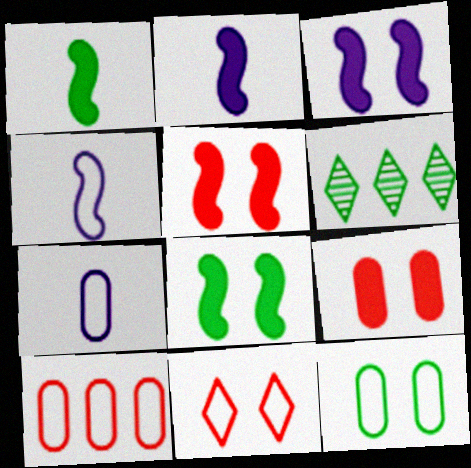[[1, 6, 12], 
[3, 5, 8], 
[4, 6, 9], 
[5, 6, 7], 
[7, 10, 12]]